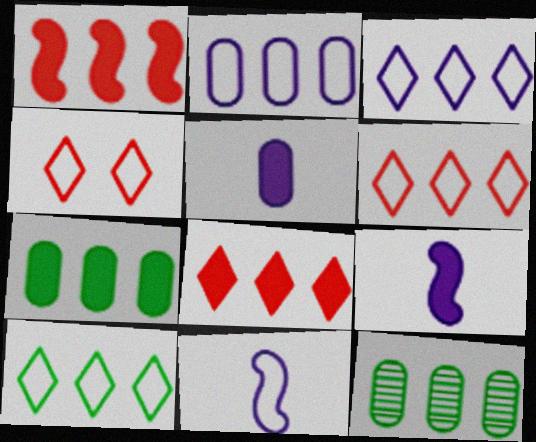[[1, 3, 12], 
[3, 6, 10], 
[4, 9, 12]]